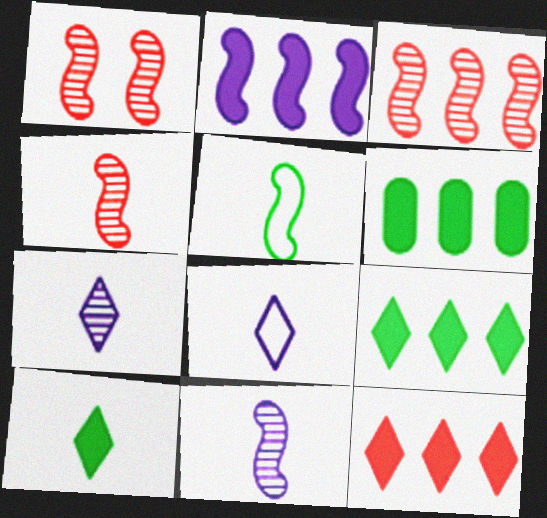[[1, 2, 5], 
[1, 3, 4], 
[1, 6, 8], 
[2, 6, 12]]